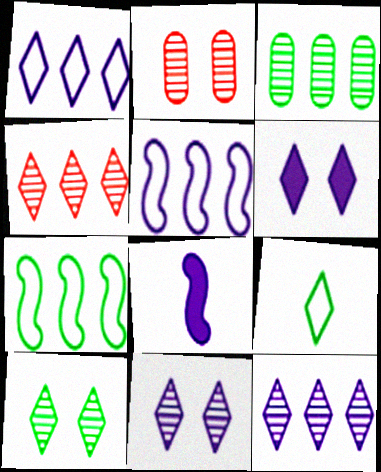[[4, 6, 9]]